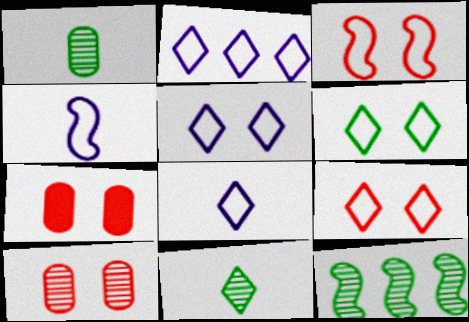[[2, 5, 8], 
[5, 6, 9], 
[7, 8, 12]]